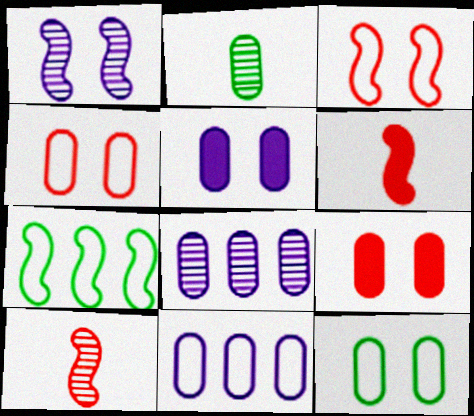[[1, 6, 7], 
[2, 9, 11]]